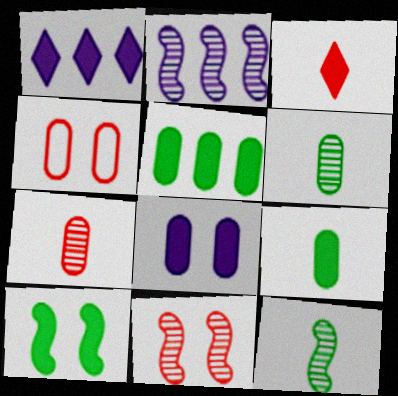[[1, 4, 12], 
[2, 11, 12]]